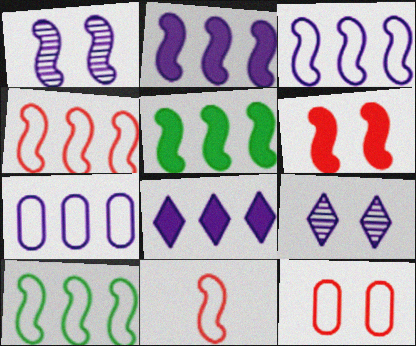[[1, 5, 11], 
[3, 4, 10]]